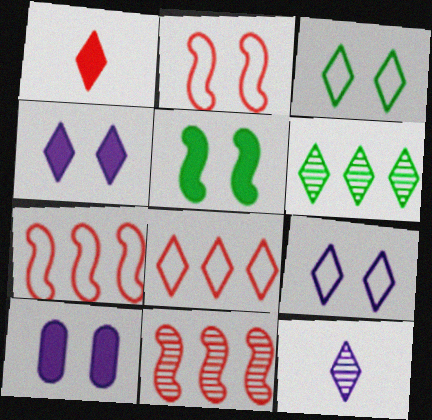[[1, 6, 9]]